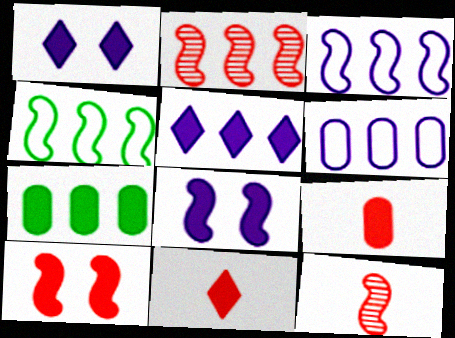[[4, 8, 12], 
[7, 8, 11]]